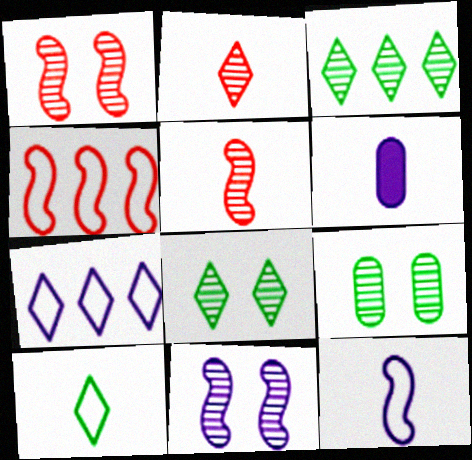[[4, 6, 8], 
[5, 6, 10], 
[6, 7, 11]]